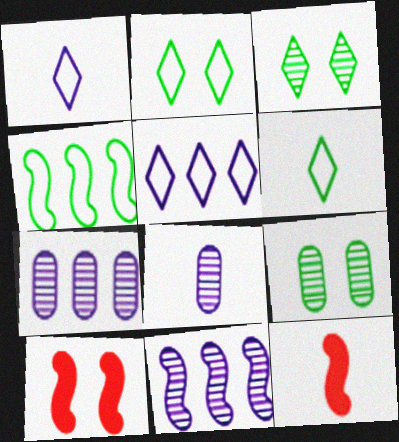[[2, 7, 12], 
[5, 9, 12], 
[6, 7, 10], 
[6, 8, 12]]